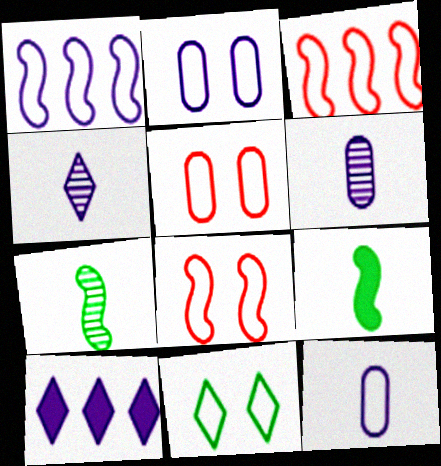[[2, 8, 11], 
[3, 11, 12], 
[5, 7, 10]]